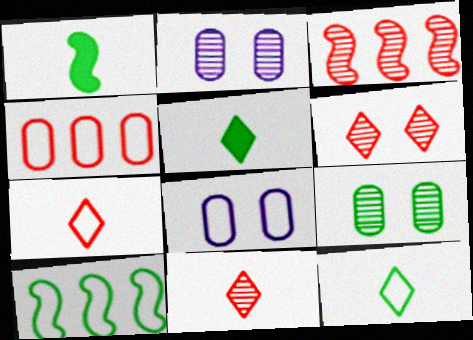[[3, 5, 8], 
[5, 9, 10], 
[7, 8, 10]]